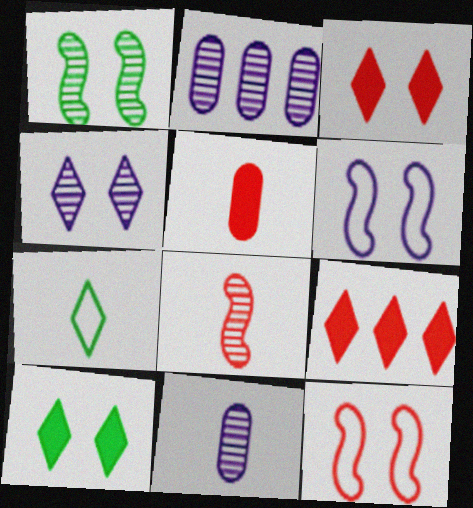[[4, 7, 9]]